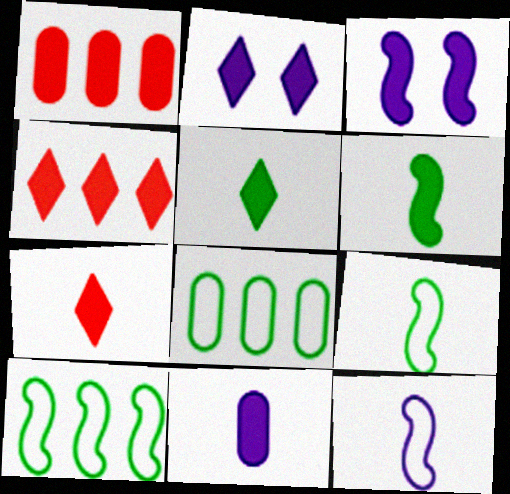[[1, 2, 6], 
[1, 3, 5], 
[2, 4, 5], 
[6, 7, 11]]